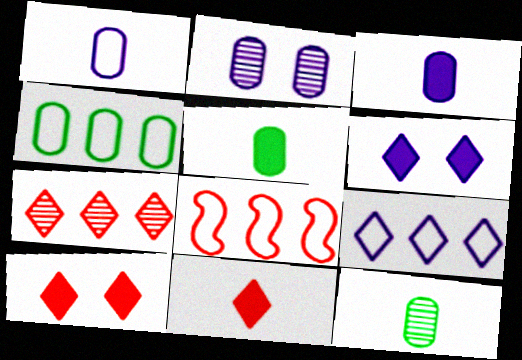[[4, 8, 9], 
[6, 8, 12]]